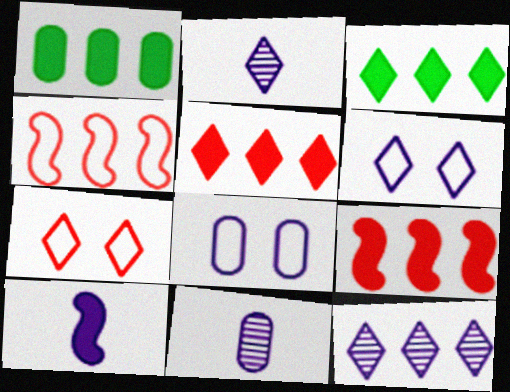[[1, 4, 12], 
[2, 3, 7], 
[8, 10, 12]]